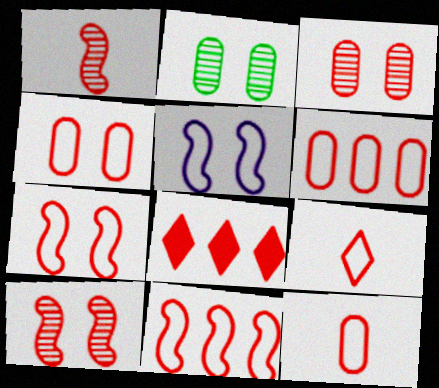[[1, 4, 8], 
[4, 6, 12], 
[4, 9, 11], 
[6, 7, 9], 
[8, 10, 12]]